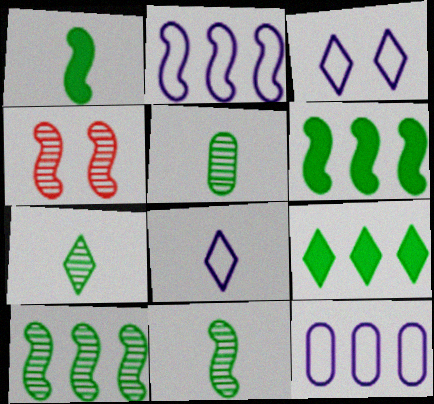[[1, 2, 4], 
[5, 7, 11]]